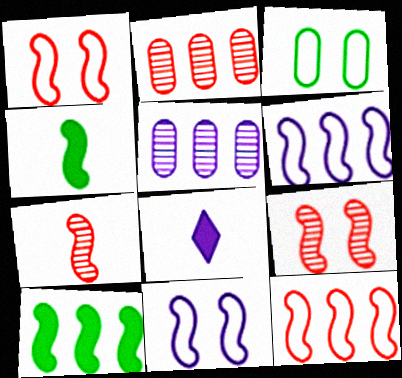[[4, 6, 9], 
[5, 8, 11], 
[7, 10, 11]]